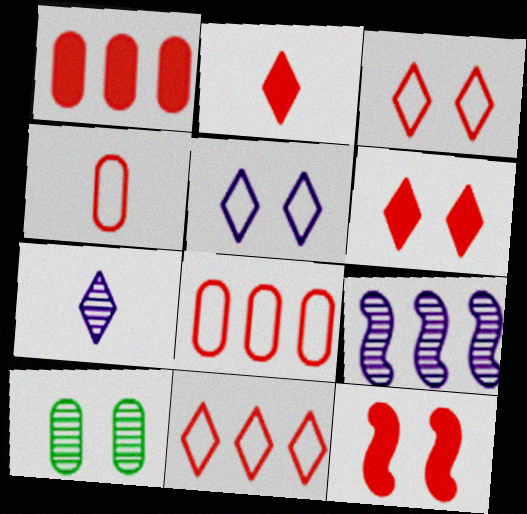[[1, 2, 12], 
[5, 10, 12]]